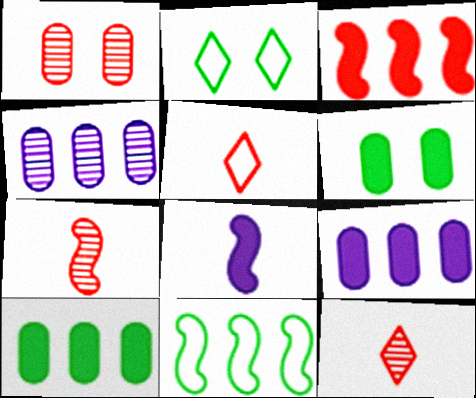[[1, 3, 5], 
[2, 7, 9]]